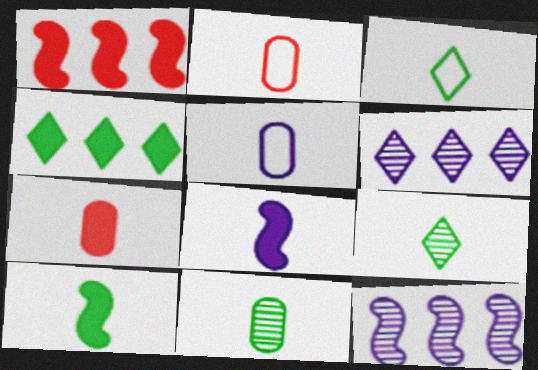[[2, 8, 9], 
[3, 10, 11], 
[5, 7, 11]]